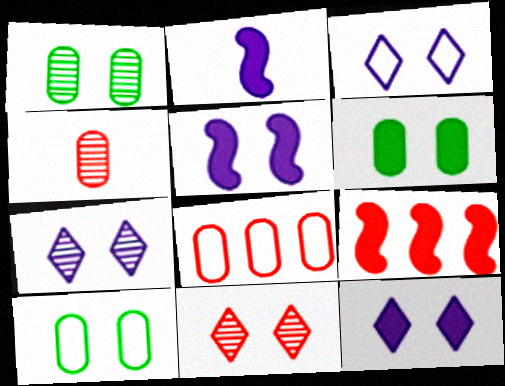[[1, 6, 10], 
[3, 7, 12], 
[5, 10, 11]]